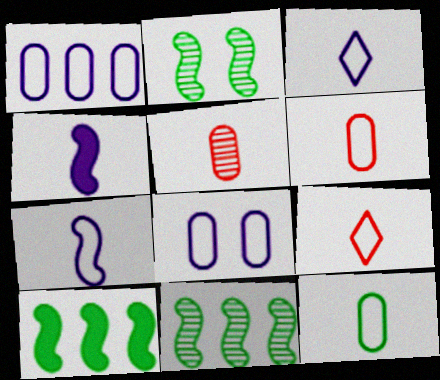[[7, 9, 12]]